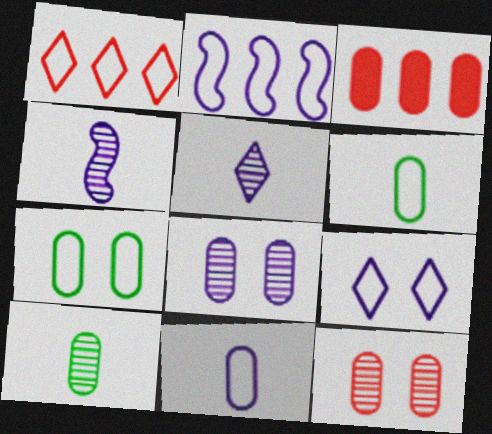[[2, 9, 11], 
[3, 6, 8]]